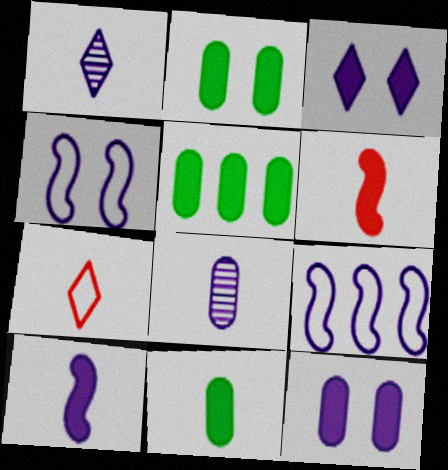[[1, 9, 12], 
[2, 5, 11], 
[3, 5, 6], 
[3, 8, 9]]